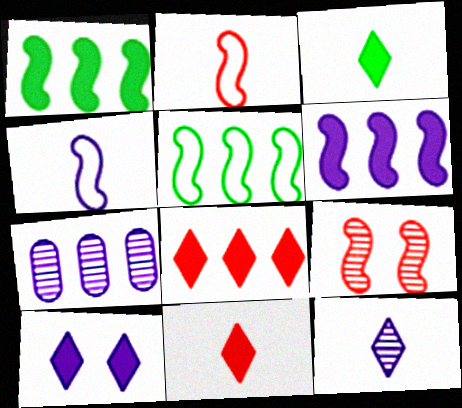[[1, 4, 9], 
[3, 8, 10], 
[4, 7, 10], 
[5, 7, 8]]